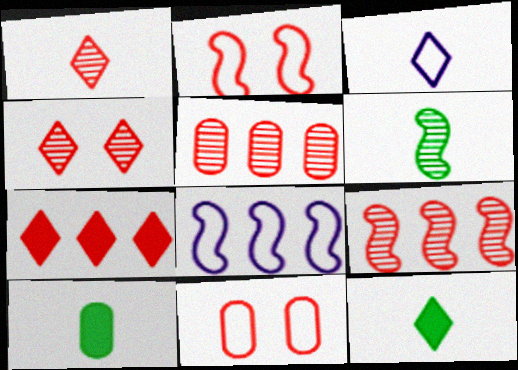[[1, 3, 12], 
[4, 8, 10]]